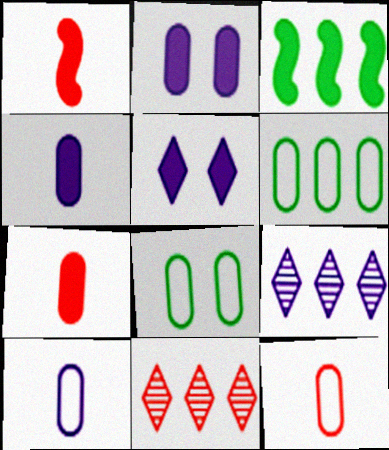[[1, 8, 9], 
[3, 5, 7]]